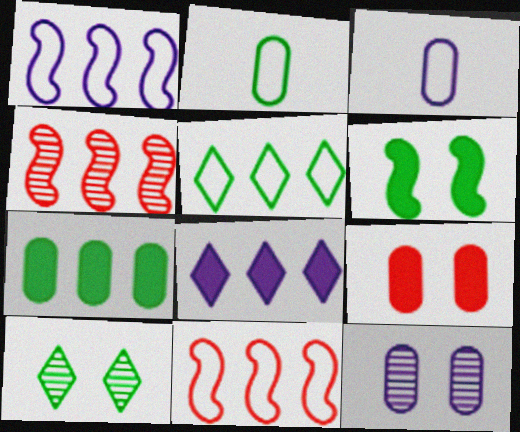[]